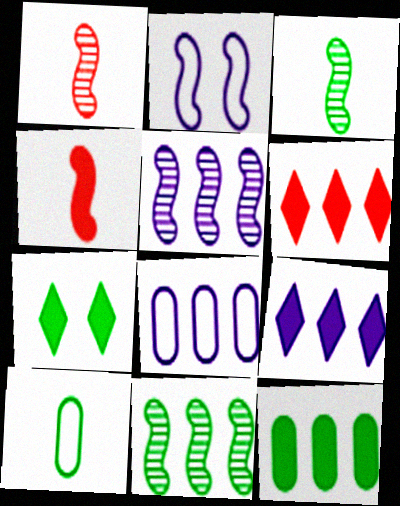[[1, 7, 8], 
[2, 4, 11], 
[5, 8, 9], 
[6, 8, 11], 
[7, 10, 11]]